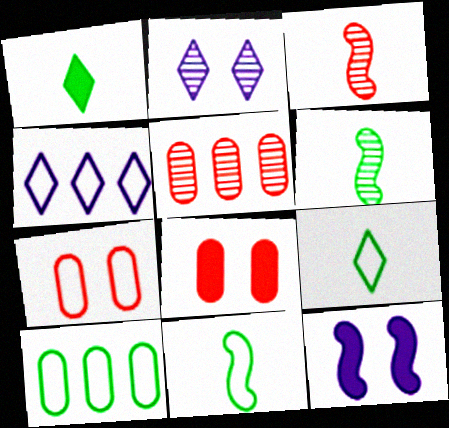[[2, 5, 6], 
[4, 6, 8], 
[4, 7, 11], 
[5, 9, 12]]